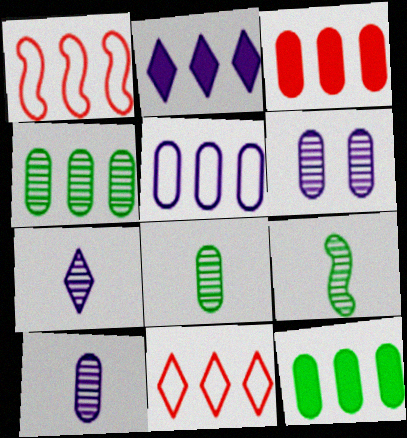[[1, 2, 4], 
[3, 4, 5]]